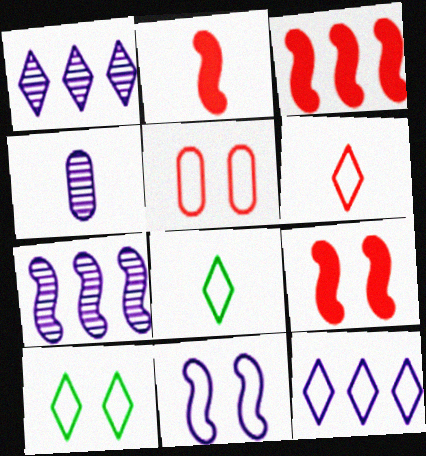[[2, 3, 9], 
[2, 4, 8], 
[3, 4, 10], 
[5, 10, 11], 
[6, 10, 12]]